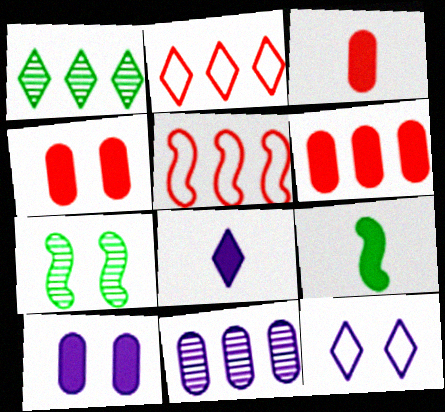[[3, 4, 6], 
[3, 8, 9], 
[4, 7, 12]]